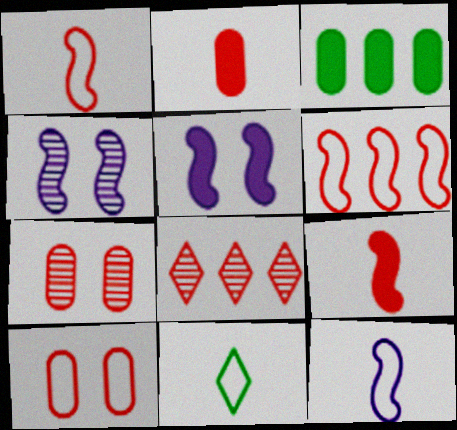[[8, 9, 10]]